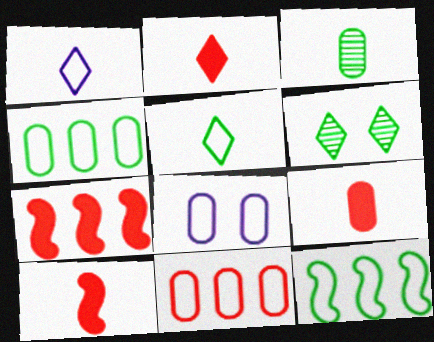[[1, 3, 10], 
[2, 9, 10]]